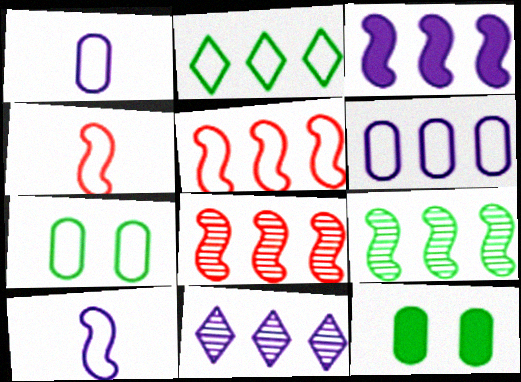[[2, 5, 6], 
[3, 5, 9], 
[3, 6, 11], 
[4, 11, 12]]